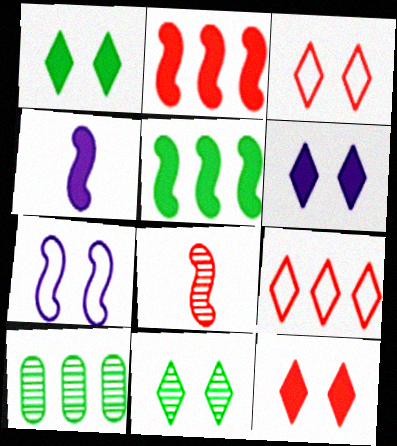[[1, 6, 12], 
[3, 4, 10], 
[3, 6, 11], 
[5, 7, 8]]